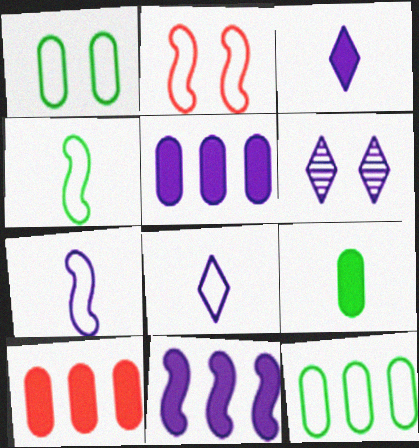[[2, 8, 12], 
[4, 6, 10], 
[5, 6, 7]]